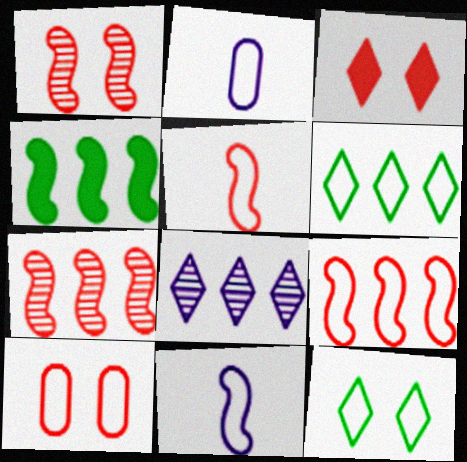[[1, 3, 10], 
[1, 4, 11], 
[2, 9, 12], 
[6, 10, 11]]